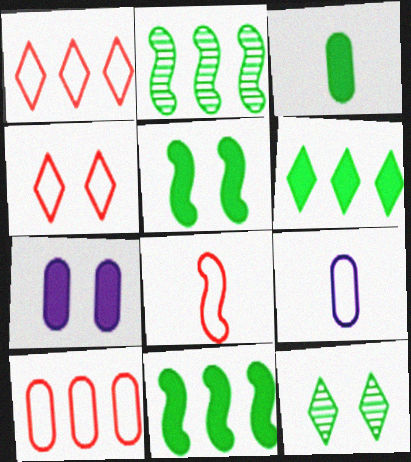[[3, 5, 6], 
[4, 8, 10]]